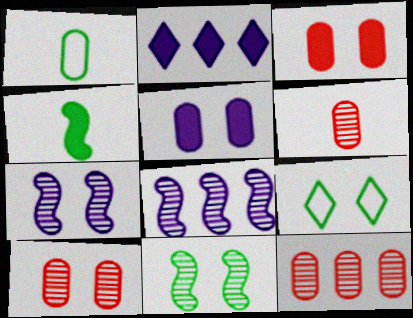[[1, 5, 12], 
[2, 3, 4], 
[3, 7, 9], 
[6, 10, 12]]